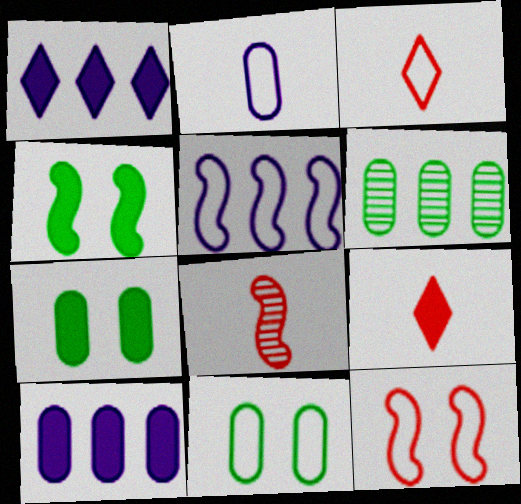[[1, 8, 11], 
[3, 5, 11], 
[4, 5, 8], 
[4, 9, 10]]